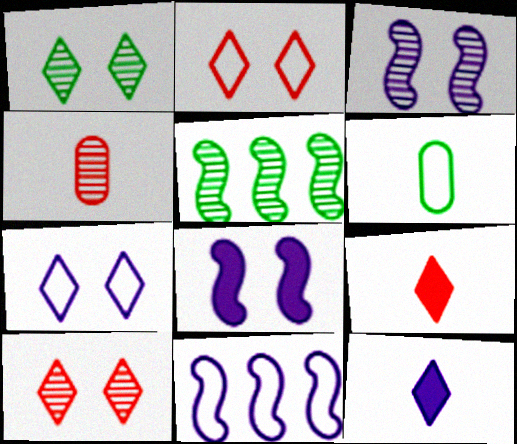[[2, 6, 11]]